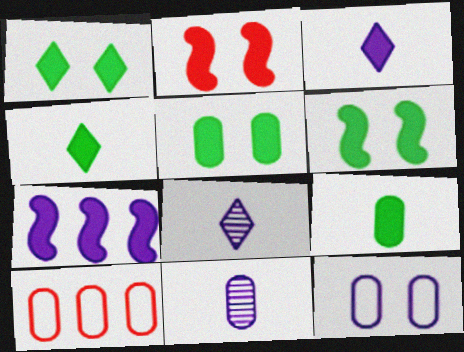[[1, 5, 6], 
[5, 10, 11], 
[6, 8, 10], 
[7, 8, 12]]